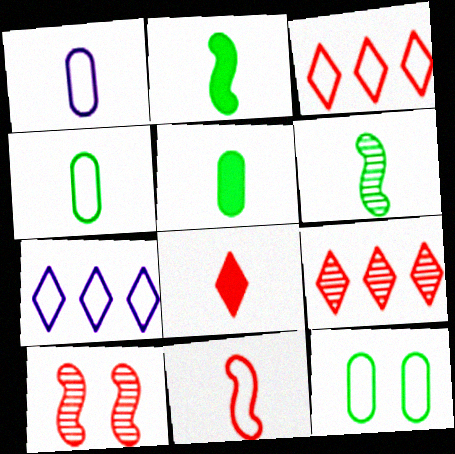[[1, 6, 8], 
[5, 7, 10], 
[7, 11, 12]]